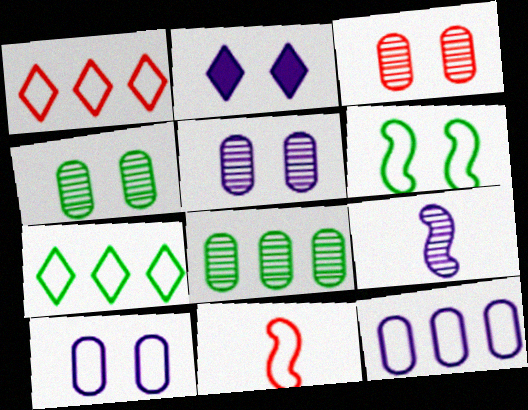[[2, 3, 6], 
[2, 8, 11], 
[2, 9, 12], 
[3, 4, 5], 
[7, 10, 11]]